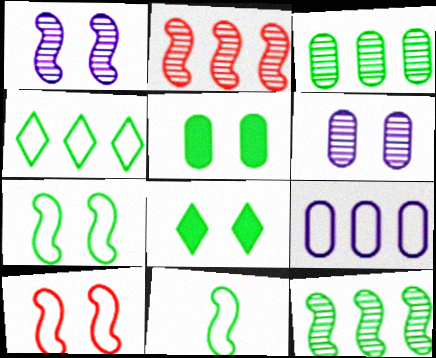[[3, 8, 11], 
[6, 8, 10]]